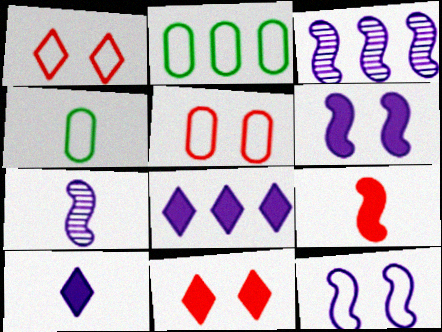[[2, 7, 11], 
[3, 4, 11]]